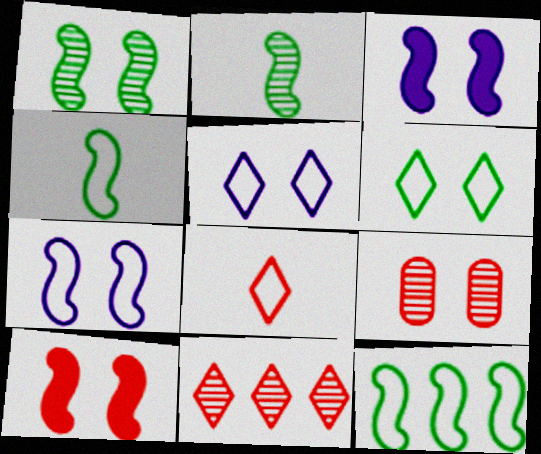[[1, 7, 10], 
[3, 6, 9]]